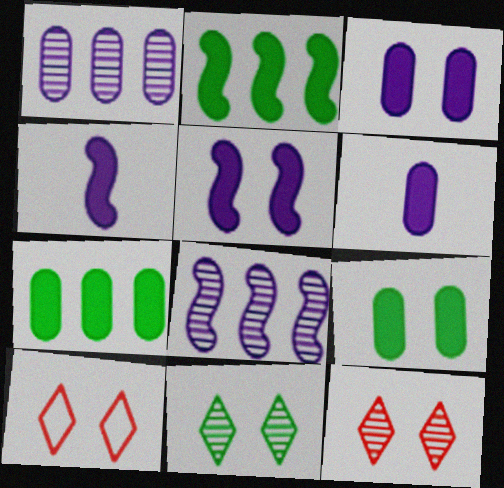[]